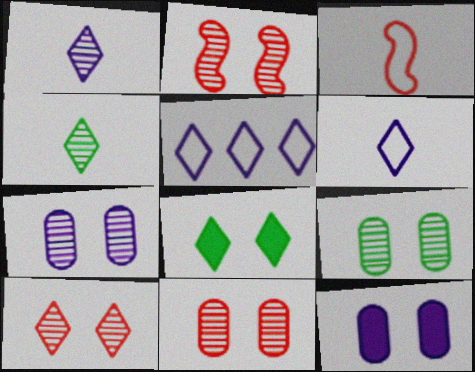[[2, 10, 11], 
[7, 9, 11]]